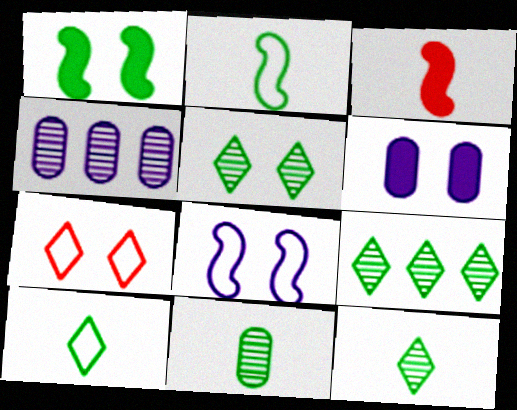[[5, 9, 12]]